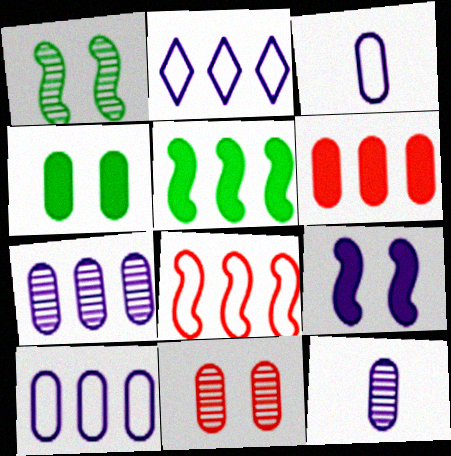[[2, 9, 12]]